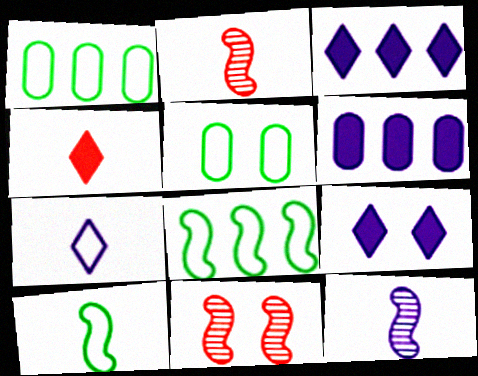[[1, 2, 9], 
[2, 3, 5], 
[5, 9, 11]]